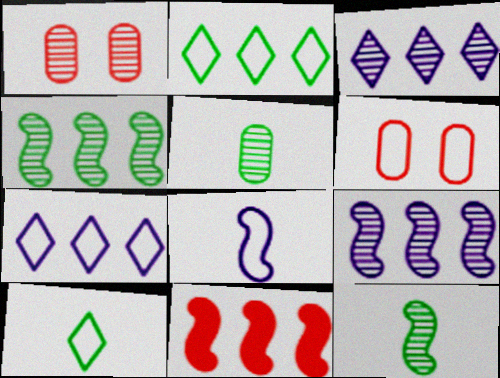[[1, 3, 12], 
[2, 6, 8]]